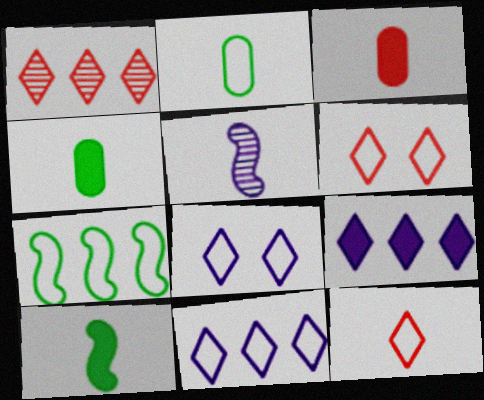[[4, 5, 12]]